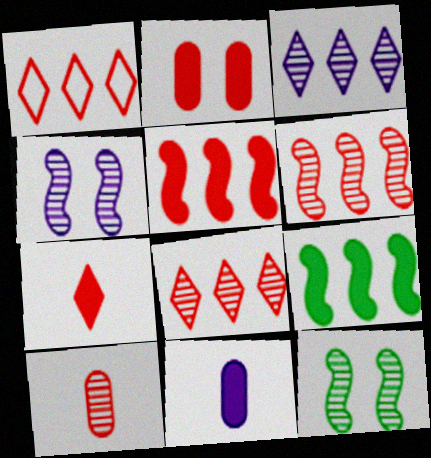[[1, 11, 12], 
[2, 5, 7], 
[3, 10, 12]]